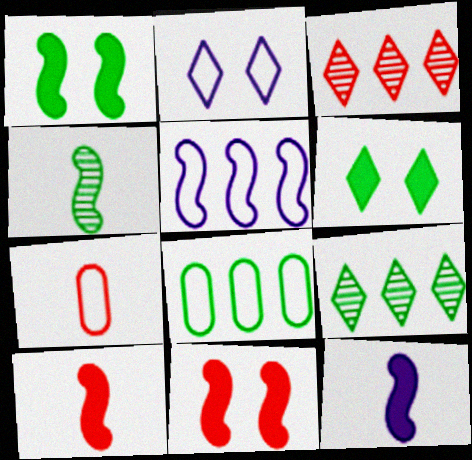[[3, 7, 11], 
[4, 5, 11], 
[4, 6, 8]]